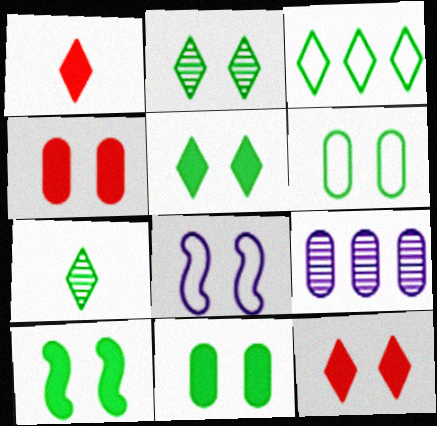[[2, 4, 8], 
[2, 6, 10], 
[3, 5, 7], 
[5, 10, 11]]